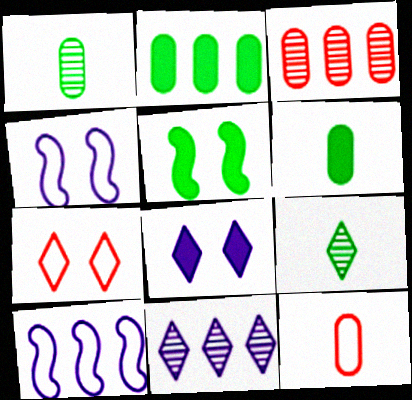[[5, 11, 12]]